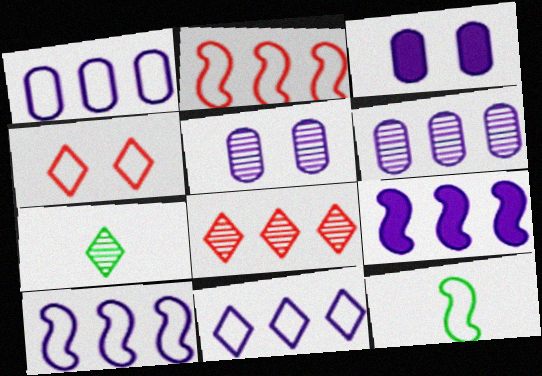[[1, 4, 12], 
[1, 10, 11], 
[2, 3, 7], 
[3, 8, 12], 
[6, 9, 11]]